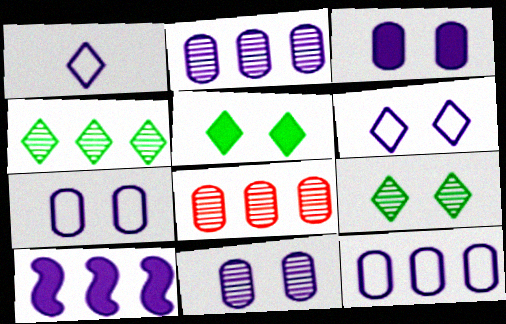[[1, 10, 11], 
[3, 7, 11]]